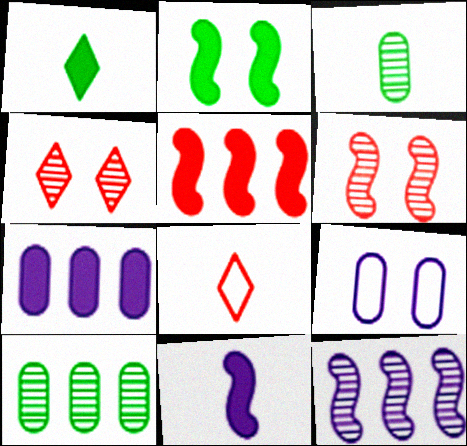[[2, 4, 9], 
[2, 5, 11], 
[3, 4, 12], 
[3, 8, 11]]